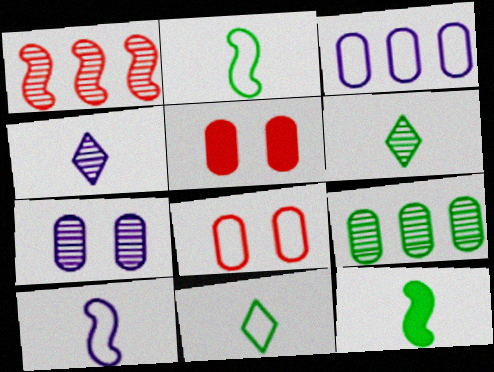[[1, 6, 7]]